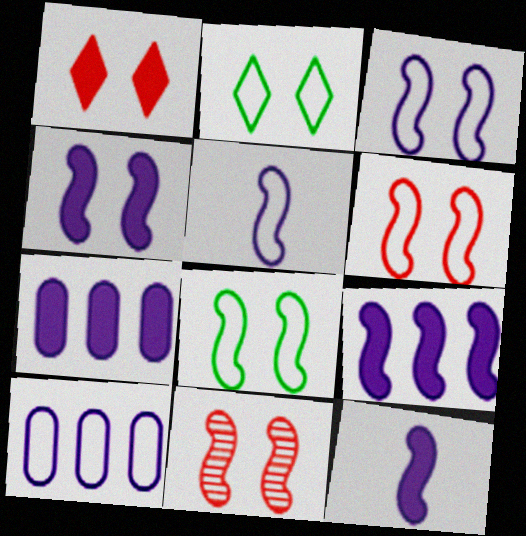[[3, 6, 8], 
[4, 8, 11], 
[4, 9, 12]]